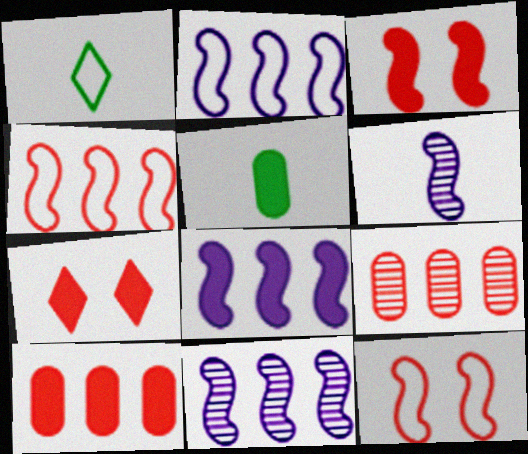[[2, 8, 11], 
[5, 7, 8]]